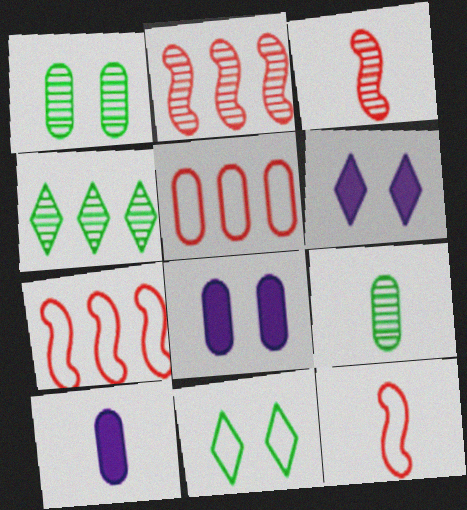[[1, 5, 10], 
[2, 10, 11], 
[4, 8, 12], 
[5, 8, 9], 
[6, 7, 9]]